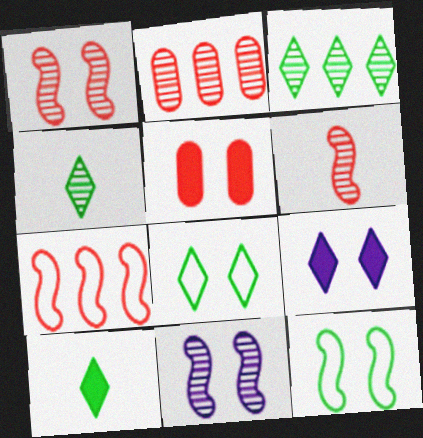[[2, 4, 11], 
[3, 8, 10], 
[5, 8, 11]]